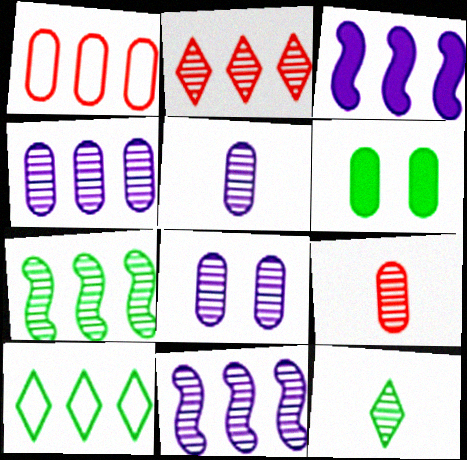[[1, 5, 6], 
[2, 4, 7], 
[4, 5, 8]]